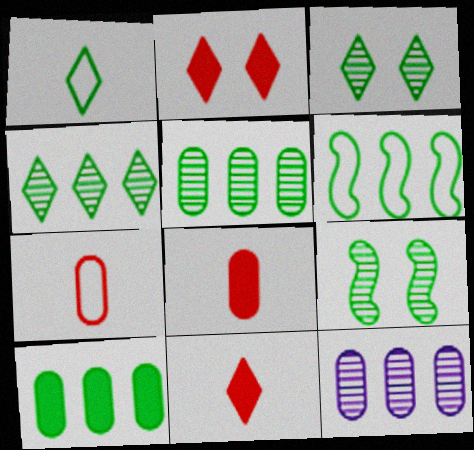[[1, 9, 10], 
[4, 6, 10]]